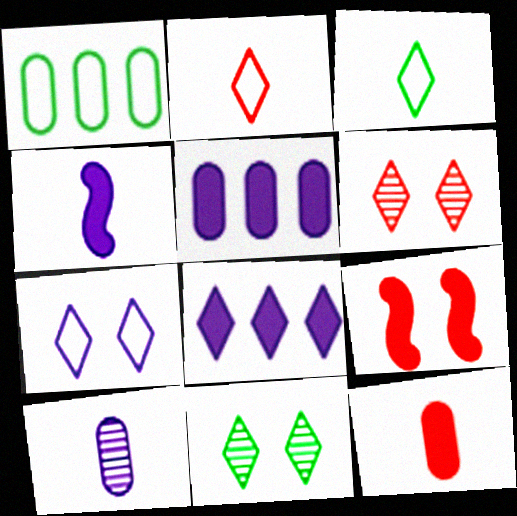[[1, 4, 6], 
[2, 8, 11], 
[3, 6, 8]]